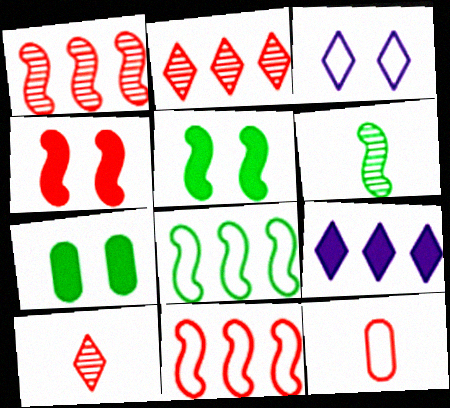[[2, 4, 12], 
[3, 8, 12], 
[5, 6, 8]]